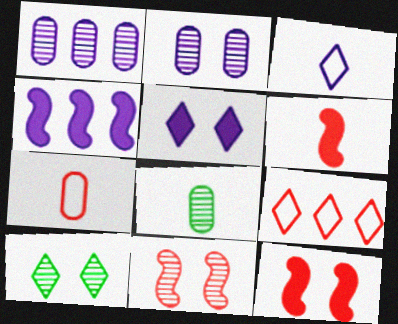[[2, 3, 4], 
[2, 10, 11], 
[3, 6, 8], 
[4, 7, 10]]